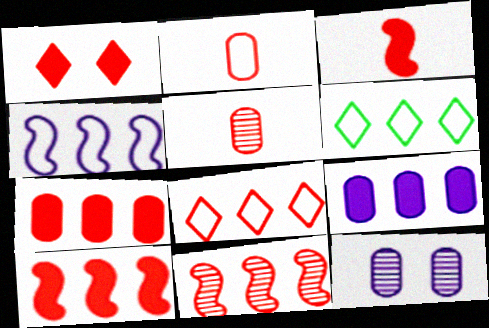[[1, 2, 11], 
[1, 3, 7], 
[3, 6, 12], 
[6, 9, 11], 
[7, 8, 11]]